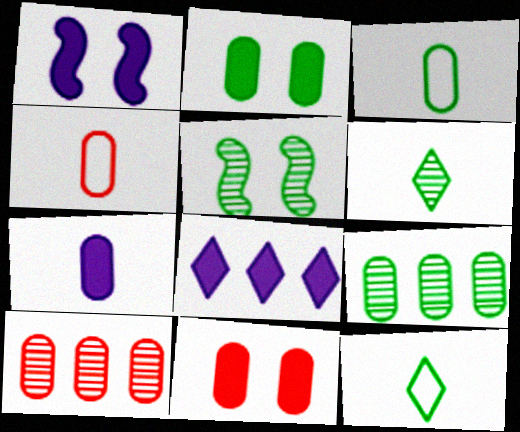[[1, 7, 8], 
[1, 10, 12], 
[2, 3, 9], 
[4, 5, 8], 
[4, 10, 11], 
[5, 6, 9]]